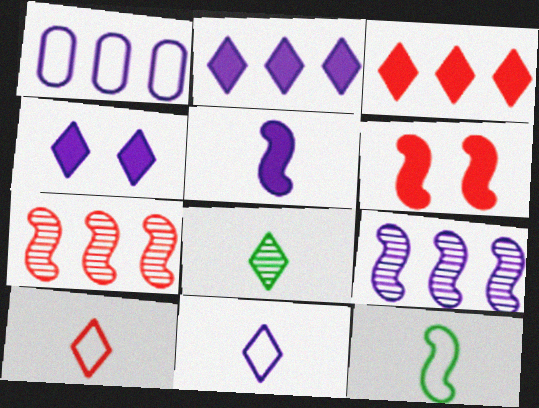[[1, 2, 9], 
[1, 6, 8], 
[6, 9, 12]]